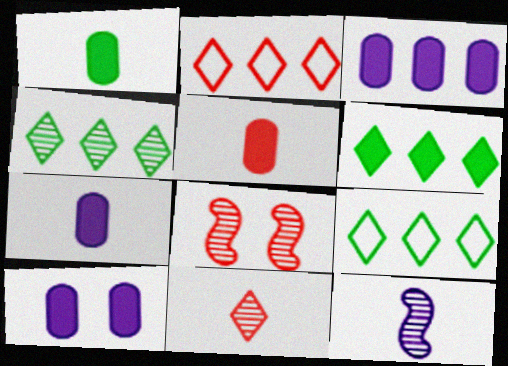[[1, 5, 7], 
[2, 5, 8], 
[3, 7, 10], 
[4, 6, 9], 
[7, 8, 9]]